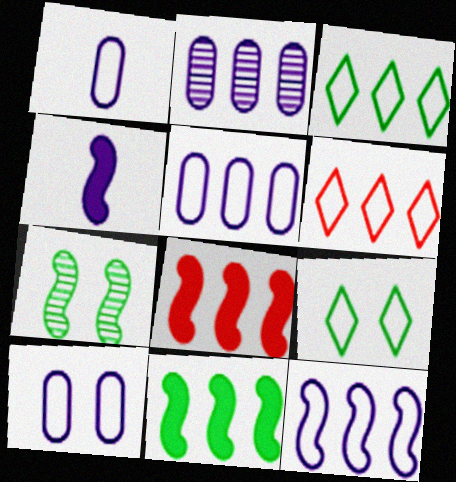[[1, 5, 10], 
[2, 3, 8], 
[2, 6, 11]]